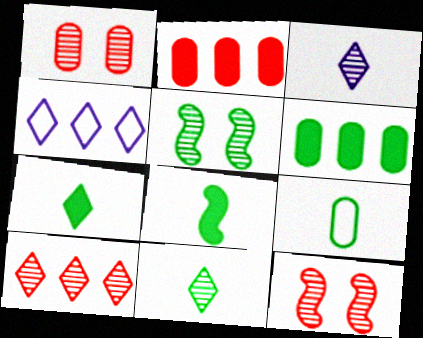[[1, 4, 8], 
[8, 9, 11]]